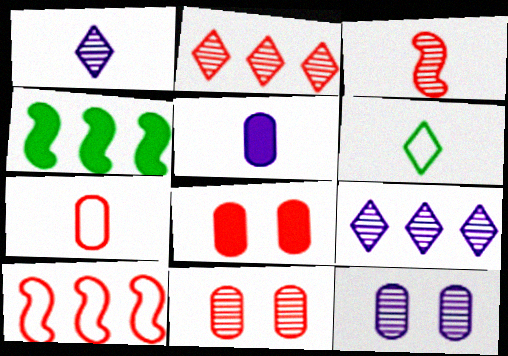[[2, 3, 11], 
[3, 5, 6]]